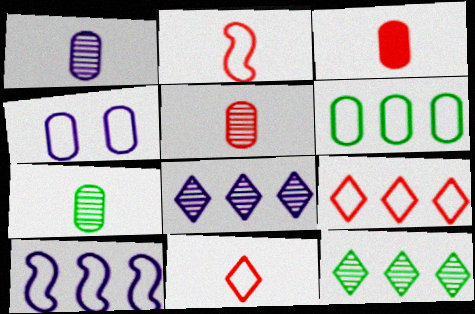[[1, 5, 7], 
[6, 9, 10]]